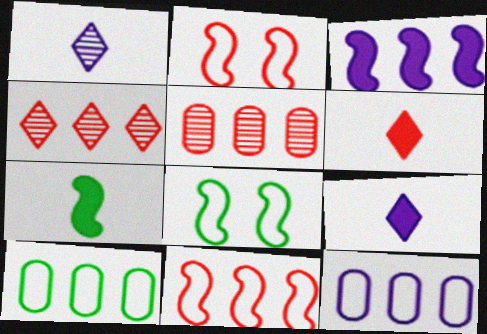[[2, 5, 6], 
[3, 4, 10], 
[5, 8, 9]]